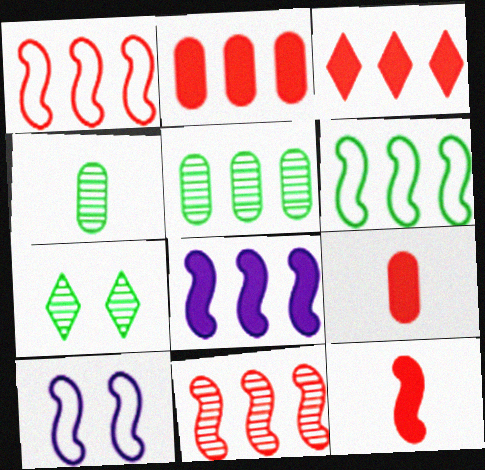[[3, 4, 10], 
[6, 8, 11]]